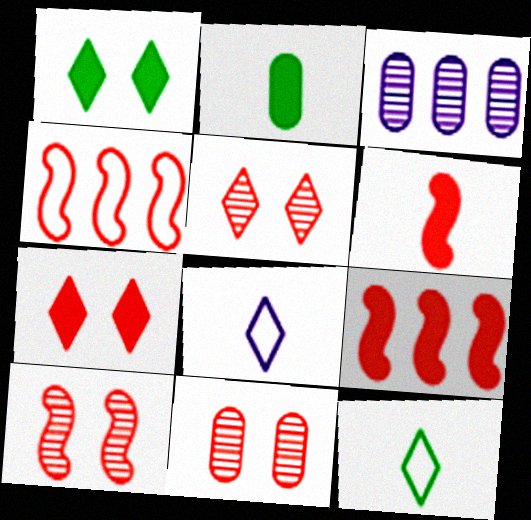[[4, 6, 10], 
[5, 10, 11]]